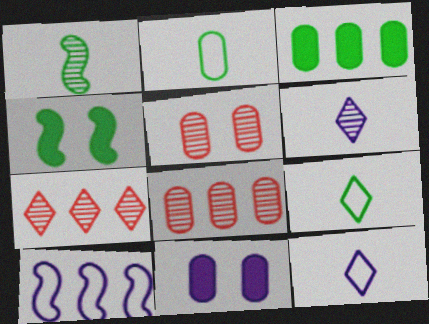[[2, 8, 11], 
[3, 7, 10], 
[4, 8, 12], 
[6, 10, 11]]